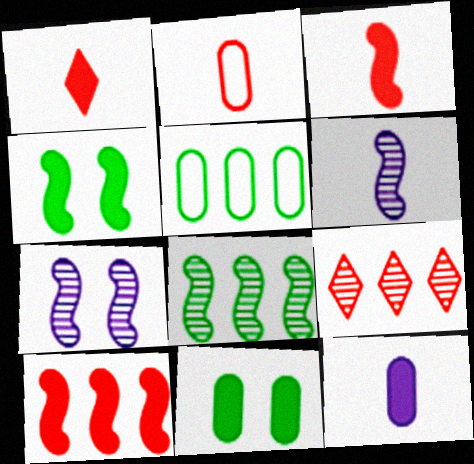[[1, 5, 7]]